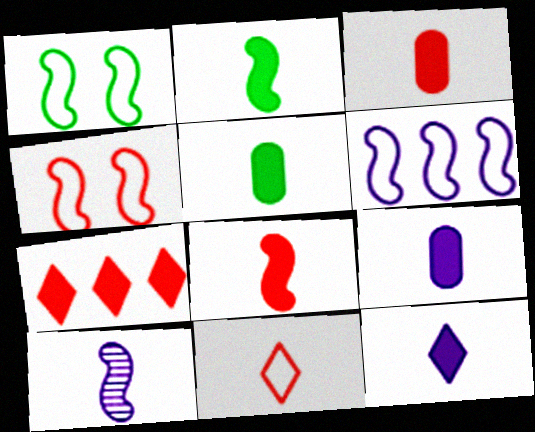[[2, 3, 12], 
[3, 5, 9], 
[5, 8, 12], 
[5, 10, 11]]